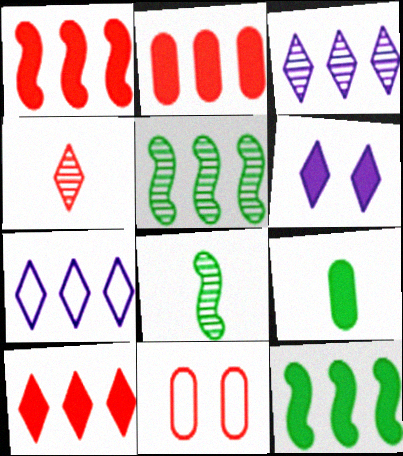[[1, 2, 10], 
[1, 4, 11], 
[1, 6, 9], 
[2, 5, 7]]